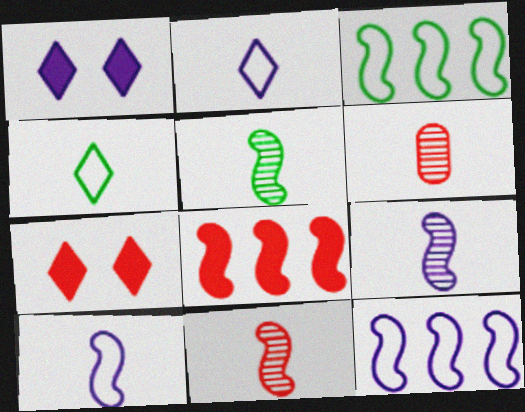[[1, 3, 6], 
[5, 9, 11]]